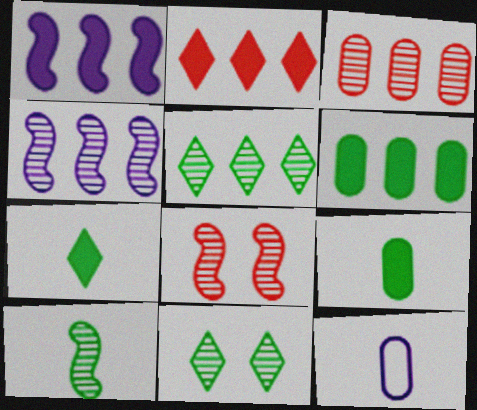[[1, 2, 6], 
[3, 4, 5], 
[4, 8, 10]]